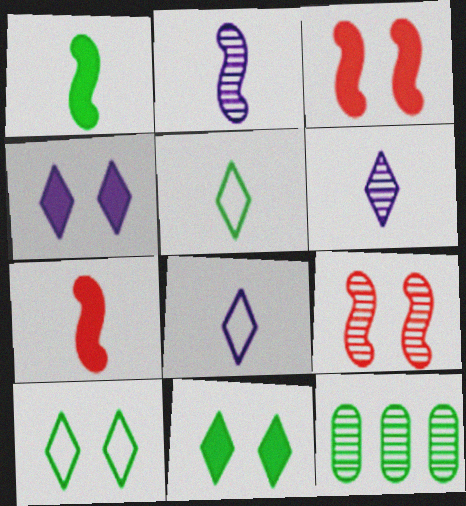[[1, 10, 12], 
[3, 8, 12], 
[6, 9, 12]]